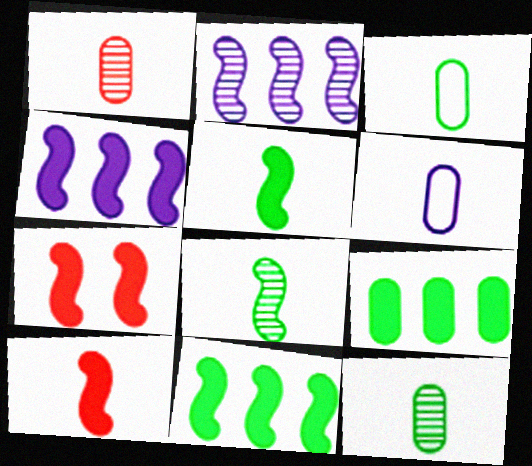[[4, 5, 7]]